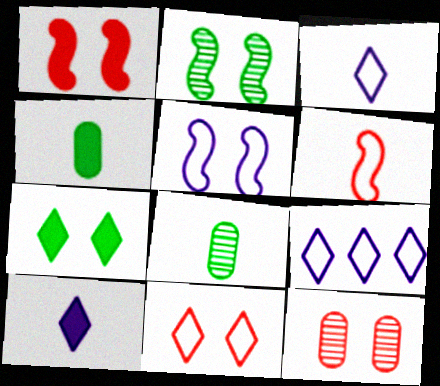[[1, 2, 5], 
[1, 8, 9], 
[1, 11, 12], 
[5, 7, 12], 
[6, 8, 10]]